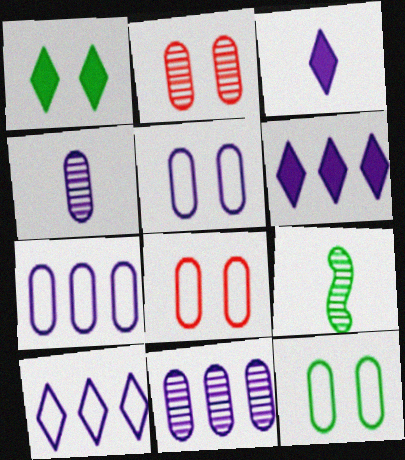[[5, 8, 12], 
[6, 8, 9]]